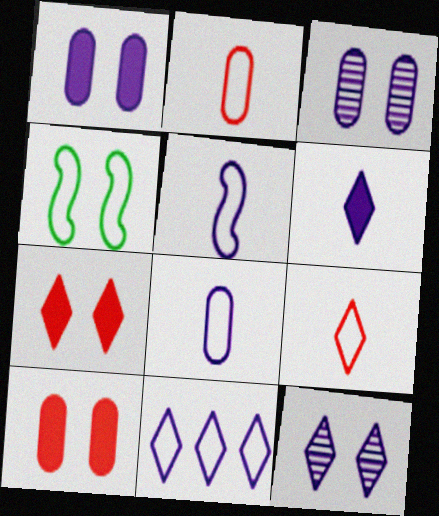[[2, 4, 11], 
[3, 4, 7], 
[4, 10, 12], 
[6, 11, 12]]